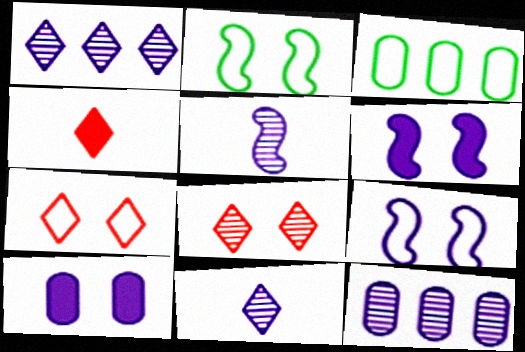[[2, 4, 12], 
[2, 8, 10]]